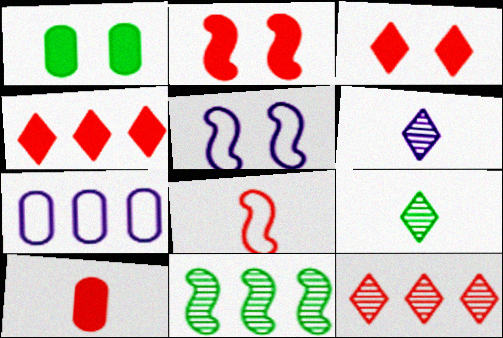[[2, 4, 10], 
[2, 7, 9], 
[4, 7, 11]]